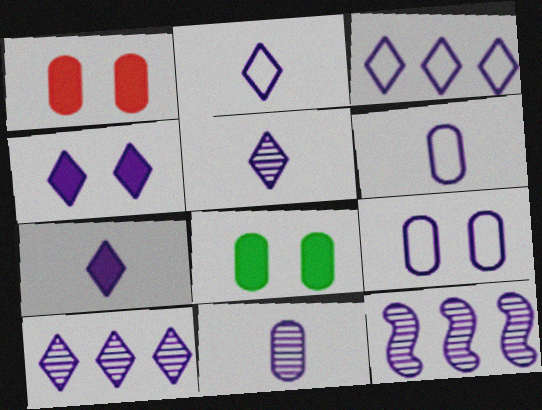[[2, 4, 10], 
[2, 5, 7], 
[3, 4, 5], 
[4, 6, 12], 
[7, 9, 12]]